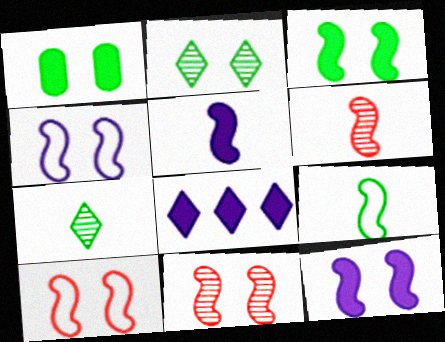[[3, 4, 11], 
[5, 6, 9]]